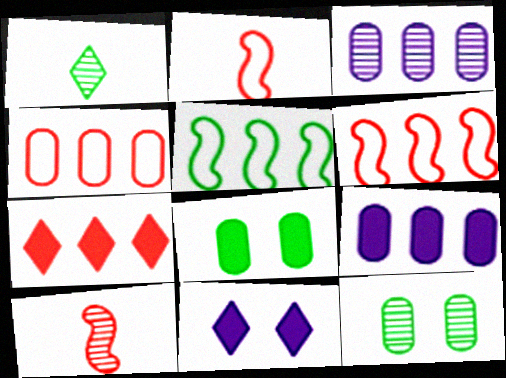[[1, 5, 8], 
[3, 5, 7]]